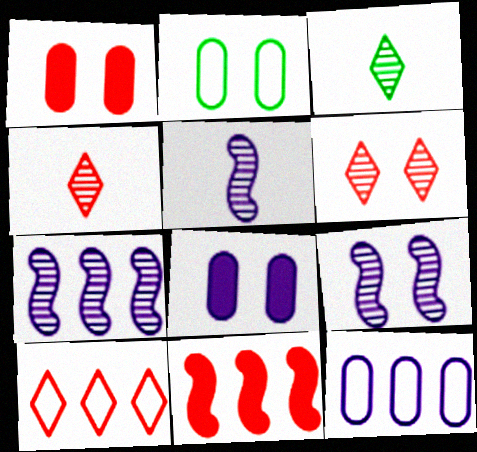[[5, 7, 9]]